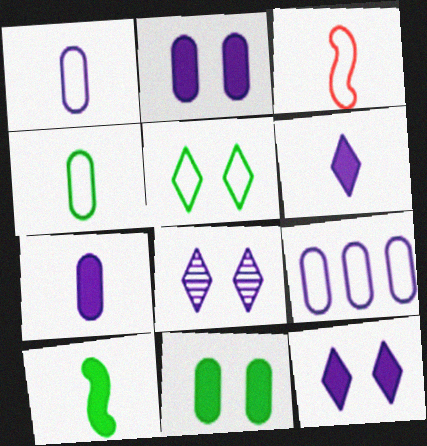[[3, 5, 9]]